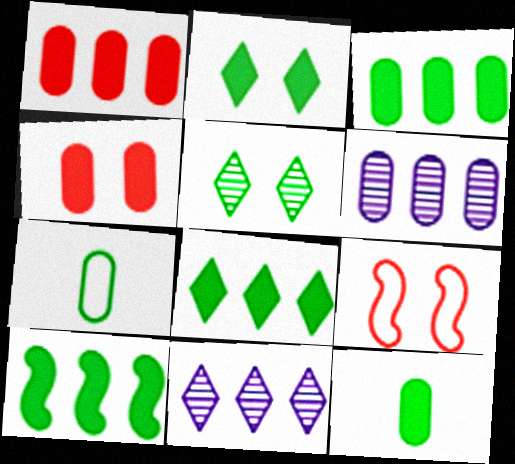[[2, 10, 12], 
[3, 8, 10], 
[4, 6, 7], 
[5, 7, 10], 
[9, 11, 12]]